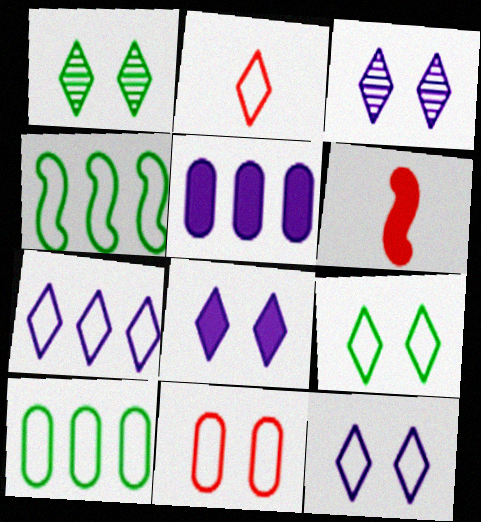[[2, 7, 9], 
[3, 6, 10], 
[3, 8, 12]]